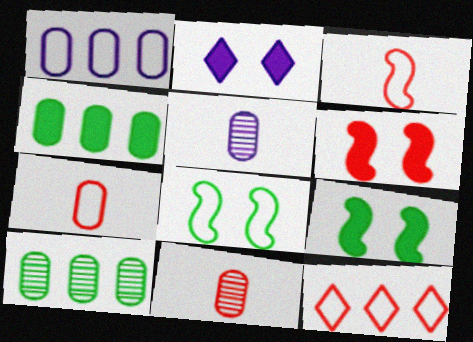[[2, 3, 10], 
[5, 9, 12], 
[6, 11, 12]]